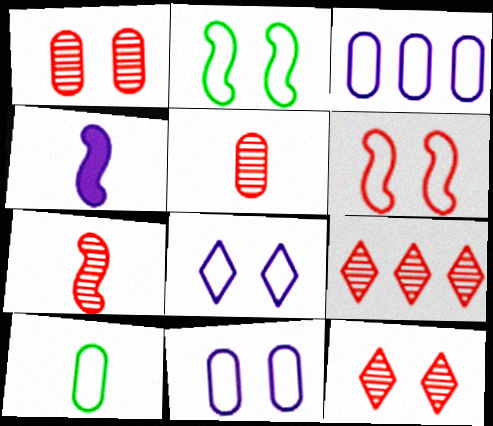[[1, 7, 9]]